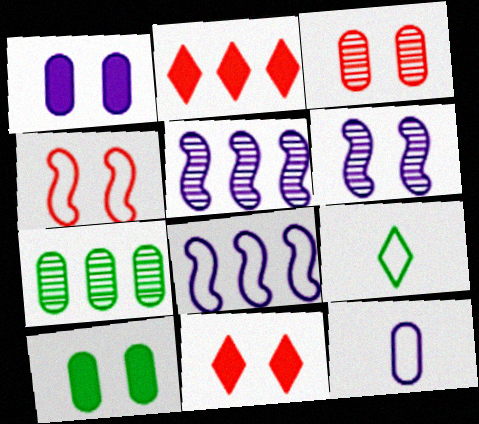[[2, 7, 8], 
[3, 4, 11]]